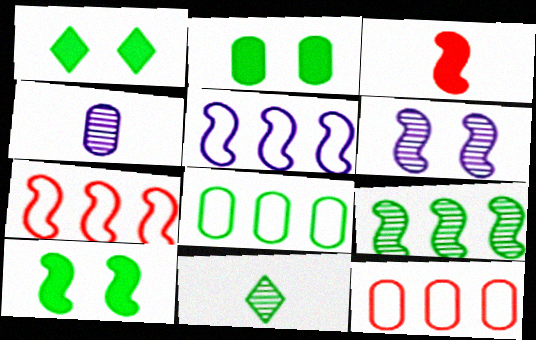[[1, 2, 10], 
[1, 4, 7], 
[2, 4, 12], 
[8, 10, 11]]